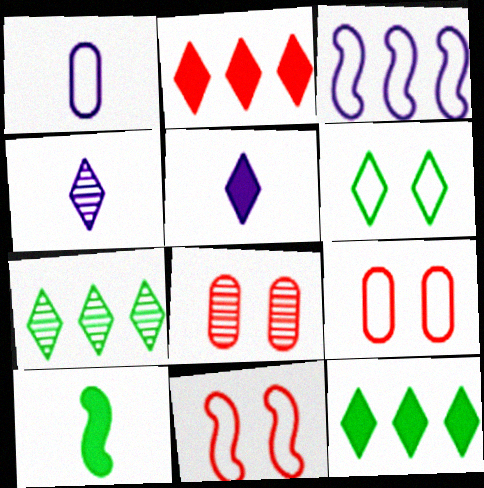[[2, 4, 6]]